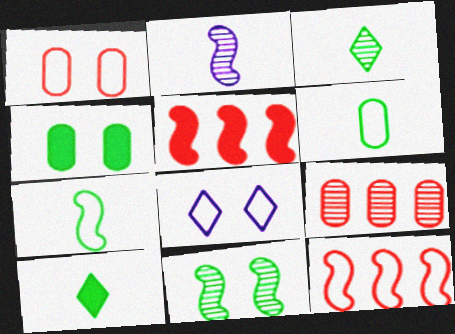[[6, 8, 12]]